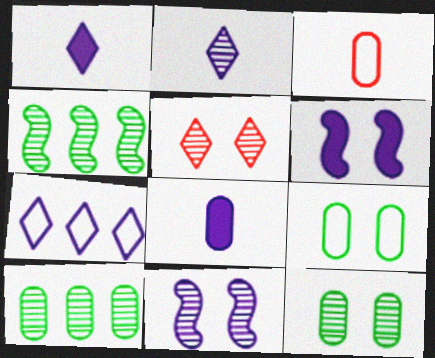[[5, 6, 9], 
[5, 11, 12], 
[7, 8, 11]]